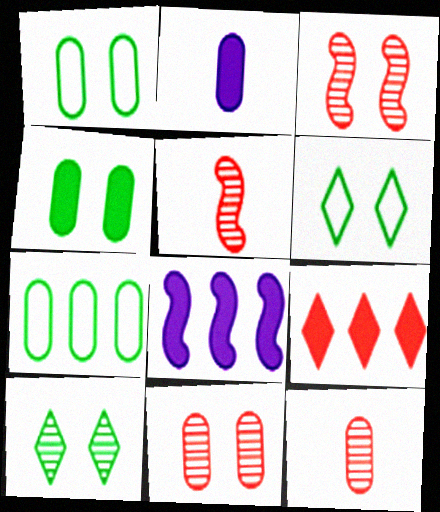[[2, 7, 11], 
[6, 8, 12]]